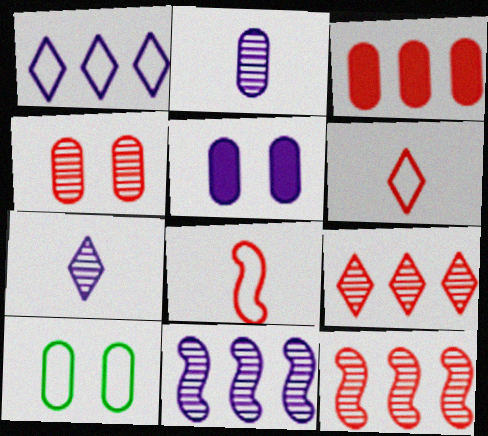[[1, 8, 10], 
[2, 3, 10], 
[4, 5, 10]]